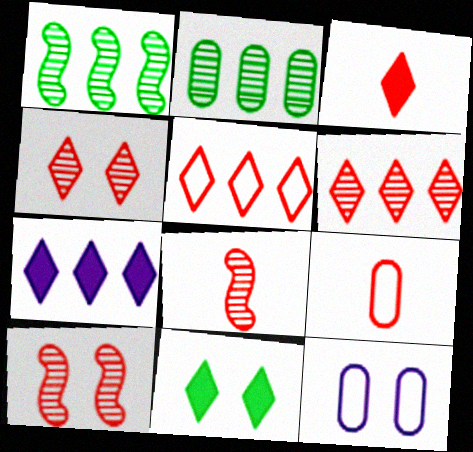[[1, 3, 12], 
[3, 4, 5], 
[3, 7, 11], 
[3, 8, 9], 
[10, 11, 12]]